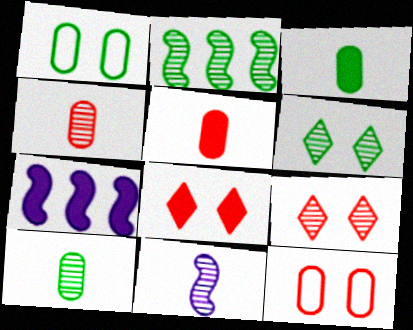[[2, 6, 10], 
[3, 7, 8]]